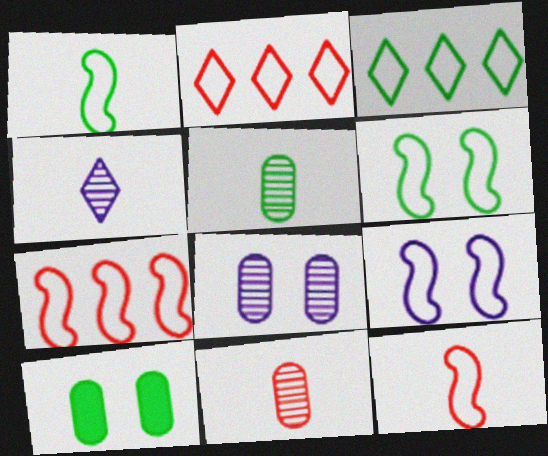[[1, 7, 9], 
[4, 7, 10]]